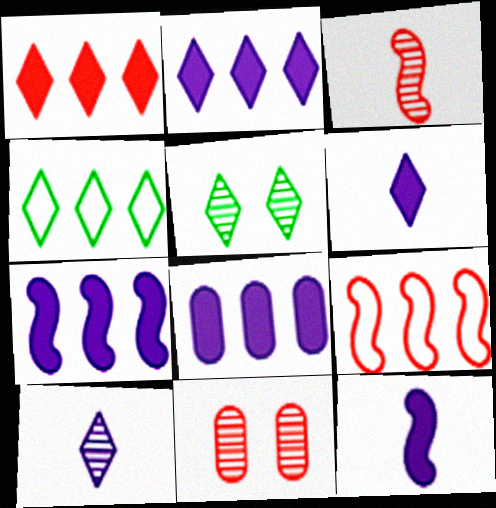[[2, 7, 8], 
[4, 11, 12]]